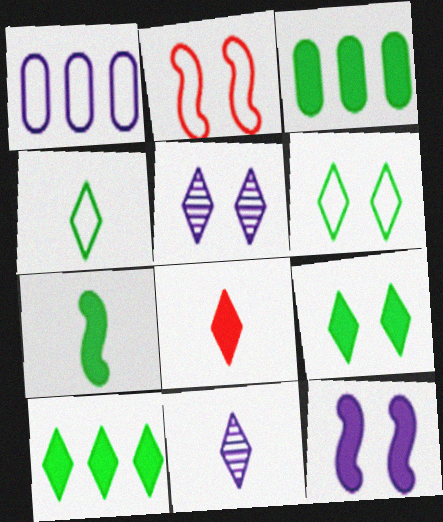[[1, 2, 4], 
[1, 11, 12], 
[2, 3, 11], 
[3, 7, 9], 
[3, 8, 12], 
[4, 8, 11]]